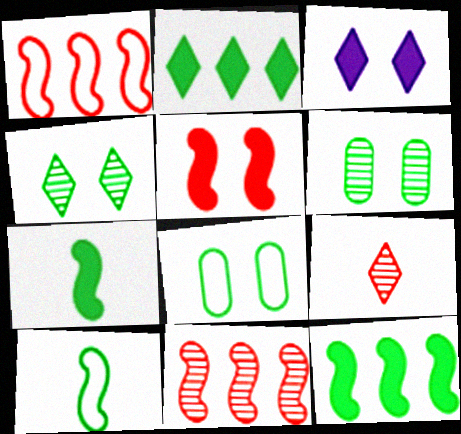[[2, 6, 10]]